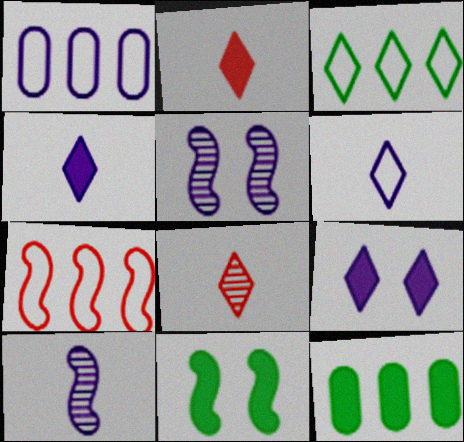[[1, 3, 7], 
[1, 4, 5], 
[1, 8, 11], 
[1, 9, 10], 
[3, 8, 9], 
[7, 10, 11]]